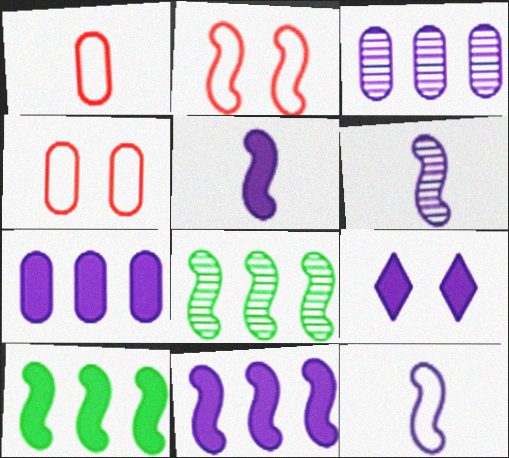[[1, 8, 9], 
[2, 5, 8], 
[2, 6, 10], 
[3, 9, 12], 
[5, 6, 12], 
[5, 7, 9]]